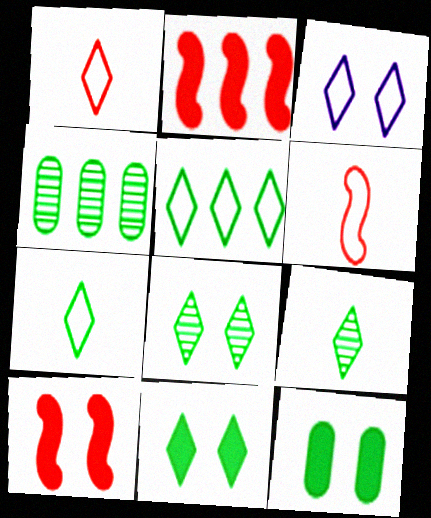[[1, 3, 5], 
[5, 9, 11]]